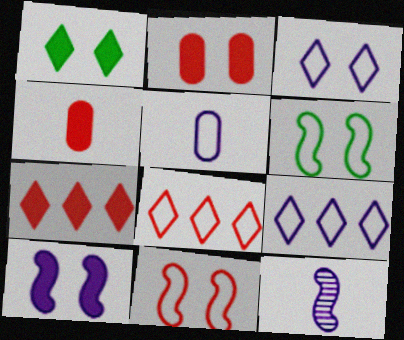[[1, 2, 10], 
[5, 6, 8]]